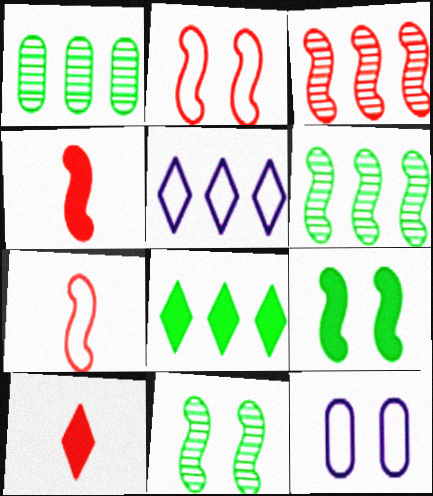[[2, 3, 4], 
[6, 10, 12]]